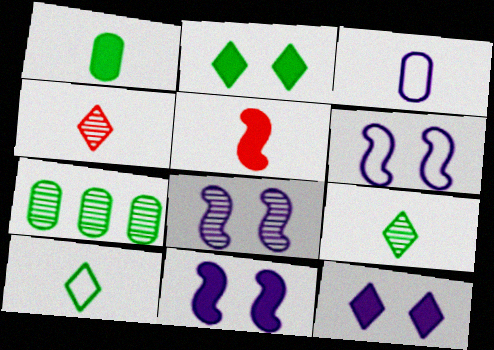[[3, 5, 9], 
[4, 7, 8], 
[6, 8, 11]]